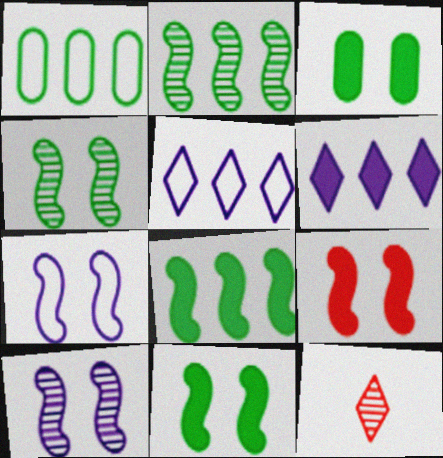[[4, 7, 9]]